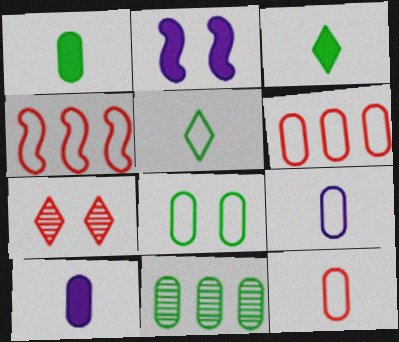[[1, 8, 11], 
[2, 7, 8], 
[6, 8, 9]]